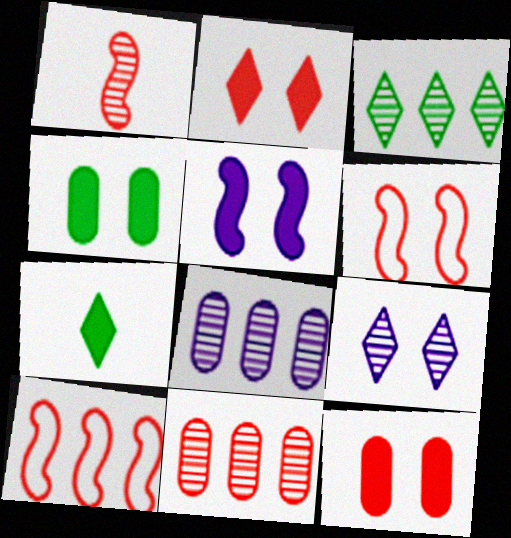[[2, 4, 5], 
[4, 6, 9], 
[6, 7, 8]]